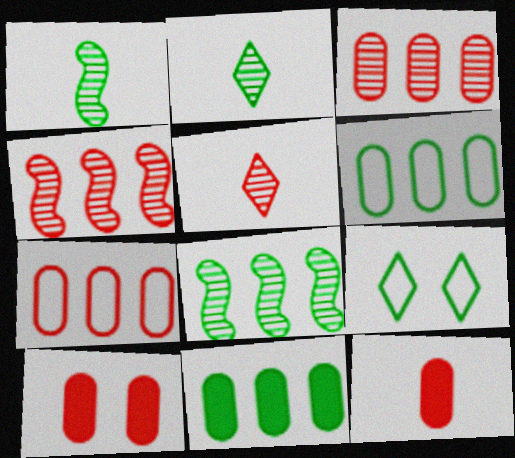[[1, 9, 11]]